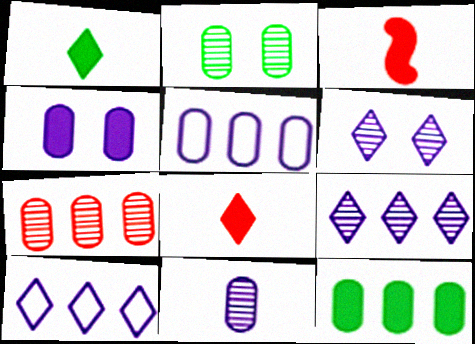[[2, 3, 10], 
[2, 7, 11], 
[4, 5, 11], 
[5, 7, 12]]